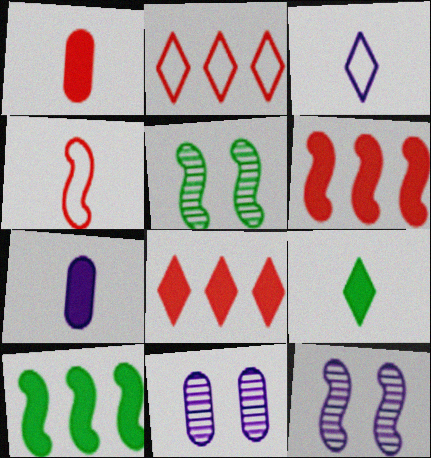[[2, 5, 7], 
[4, 10, 12]]